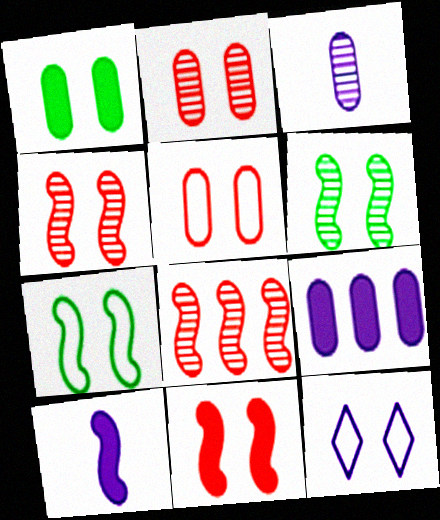[[1, 4, 12], 
[5, 7, 12], 
[7, 8, 10]]